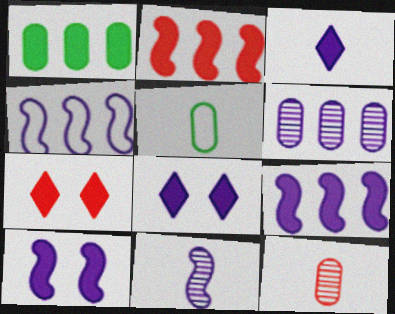[[4, 10, 11]]